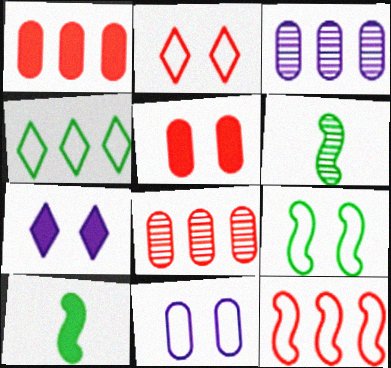[[1, 7, 10], 
[2, 3, 10], 
[2, 9, 11]]